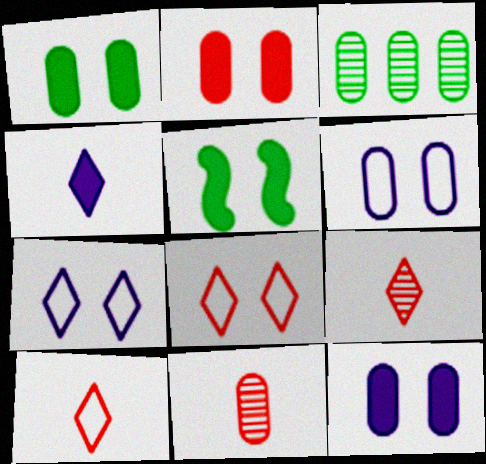[[1, 2, 12]]